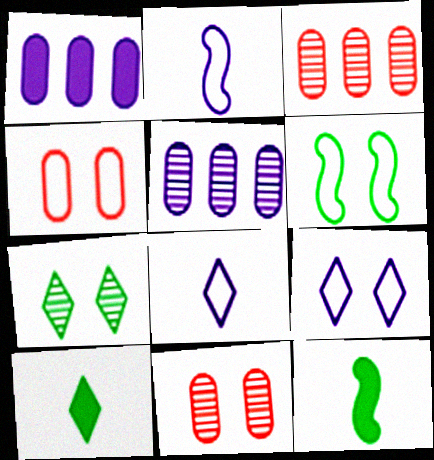[[3, 9, 12], 
[4, 6, 9]]